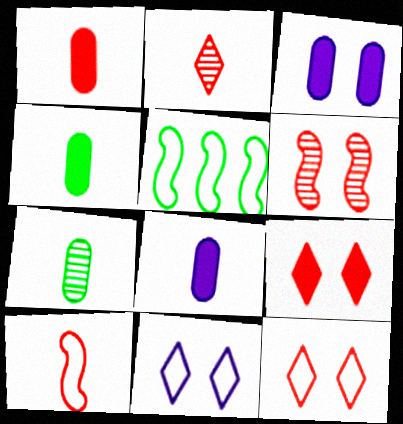[[1, 2, 10], 
[1, 4, 8], 
[2, 3, 5]]